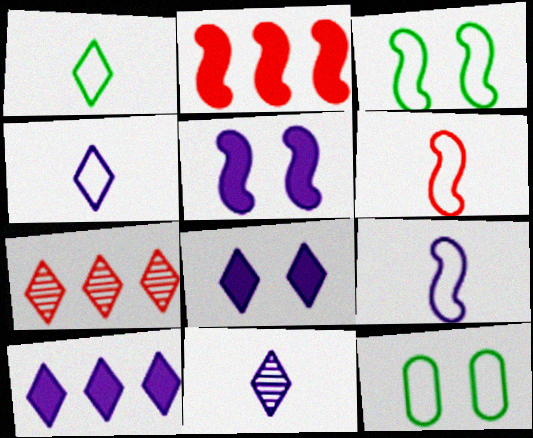[[1, 7, 8], 
[2, 11, 12]]